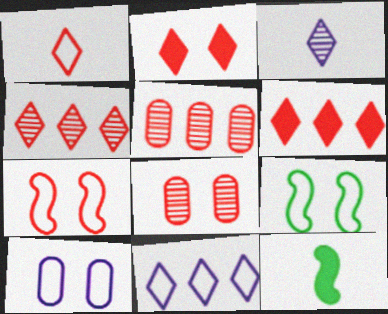[[1, 2, 4], 
[2, 7, 8], 
[4, 10, 12], 
[8, 11, 12]]